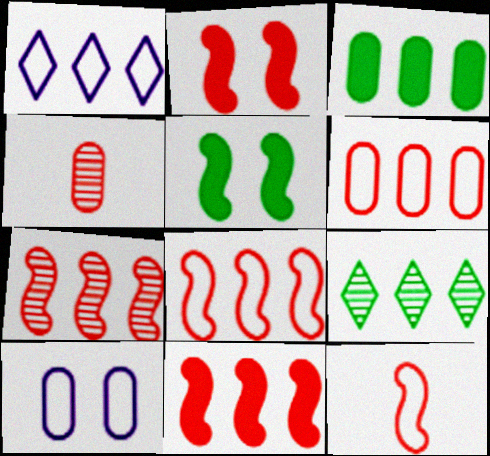[[1, 3, 7], 
[1, 4, 5], 
[2, 7, 12], 
[3, 4, 10], 
[7, 8, 11]]